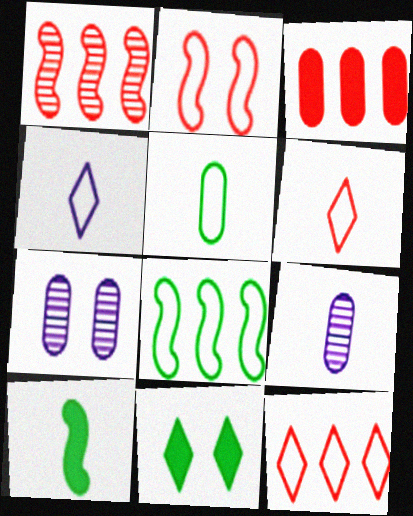[[1, 3, 12], 
[2, 7, 11], 
[3, 5, 7], 
[6, 9, 10], 
[7, 10, 12]]